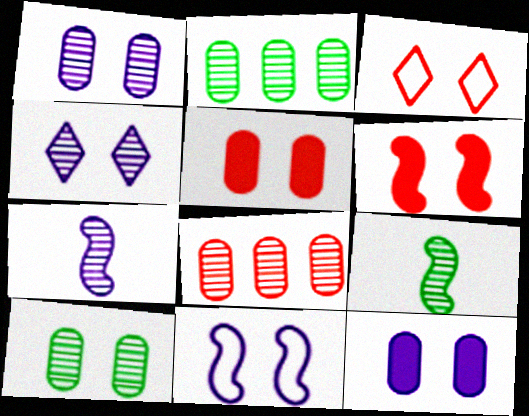[[4, 8, 9], 
[4, 11, 12]]